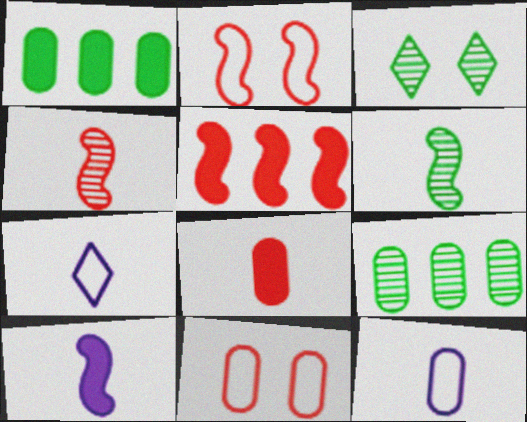[[2, 4, 5], 
[3, 5, 12], 
[3, 6, 9], 
[6, 7, 8]]